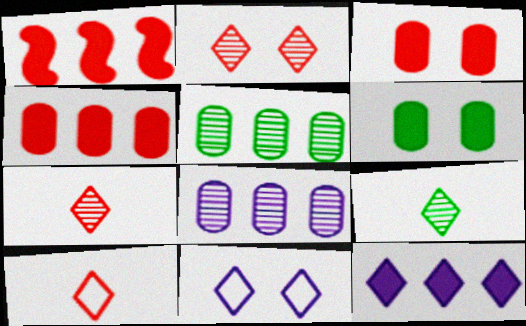[]